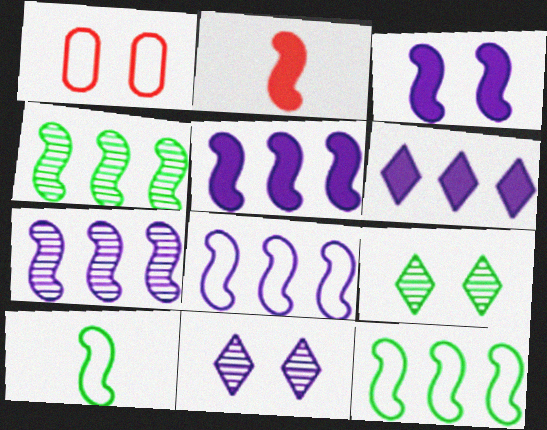[[1, 3, 9], 
[5, 7, 8]]